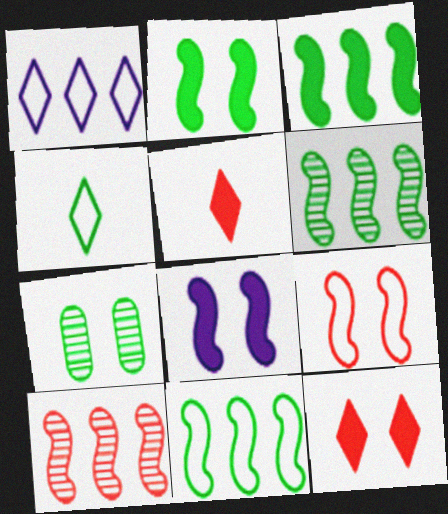[[3, 4, 7], 
[3, 6, 11]]